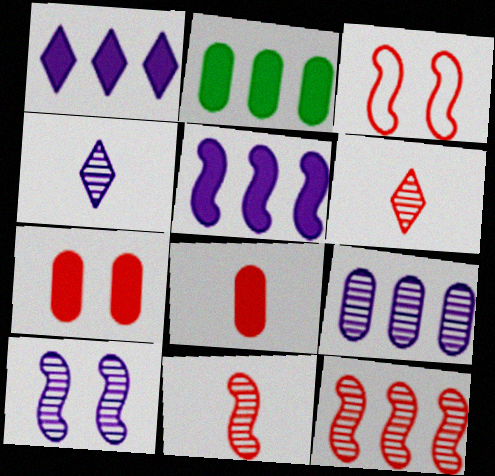[[2, 3, 4], 
[4, 9, 10]]